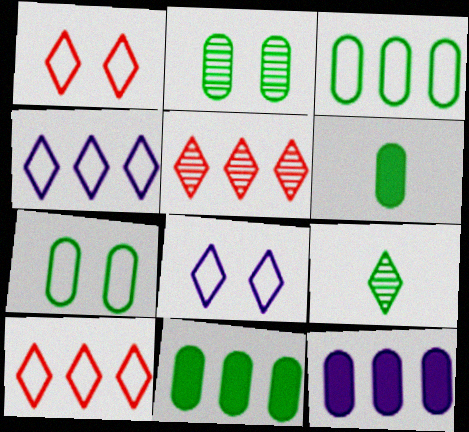[[2, 3, 6]]